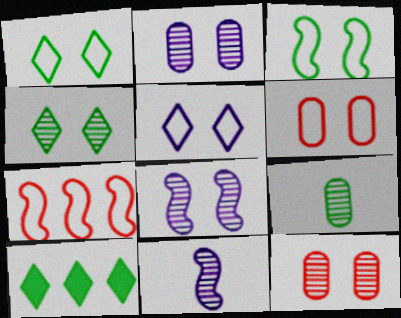[[3, 5, 6], 
[3, 9, 10], 
[4, 8, 12], 
[6, 10, 11]]